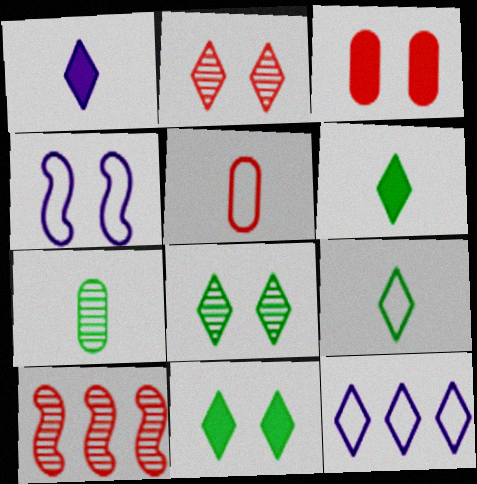[[2, 6, 12], 
[3, 4, 8]]